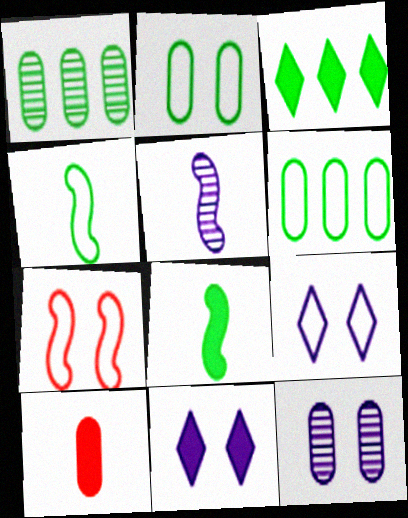[[2, 7, 9], 
[6, 10, 12]]